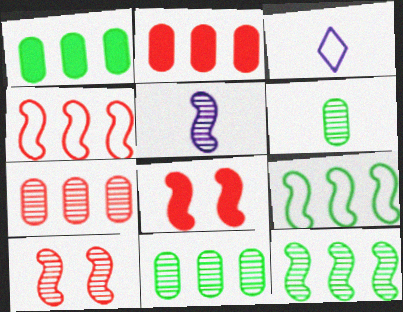[[1, 3, 10], 
[3, 8, 11], 
[5, 8, 9], 
[5, 10, 12]]